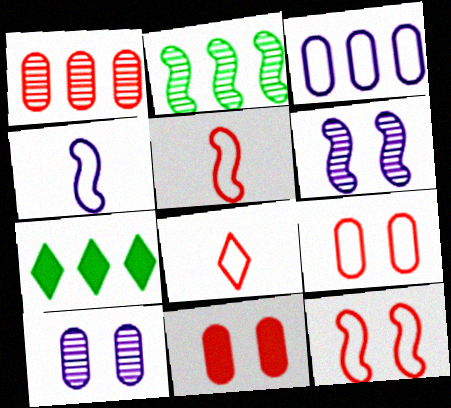[[5, 7, 10]]